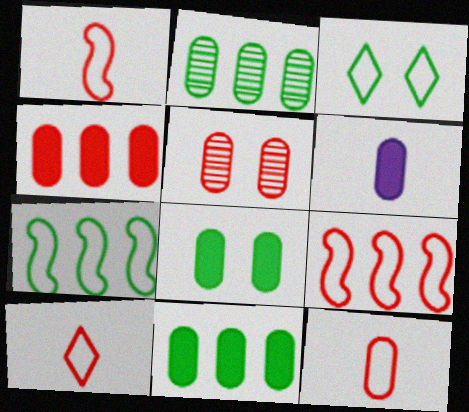[[1, 10, 12], 
[4, 5, 12], 
[4, 6, 8]]